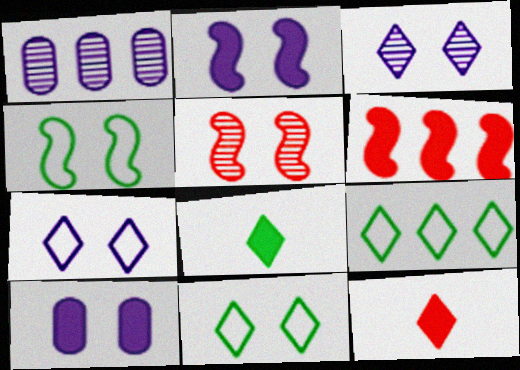[[1, 4, 12], 
[1, 6, 9], 
[2, 4, 5], 
[3, 9, 12], 
[5, 10, 11], 
[6, 8, 10]]